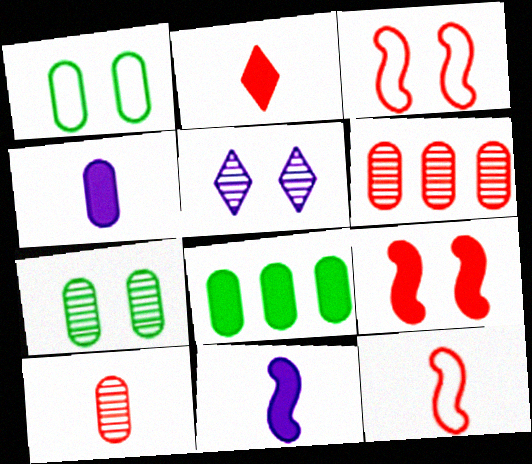[[1, 4, 6], 
[1, 5, 9], 
[2, 3, 6], 
[2, 10, 12], 
[5, 8, 12]]